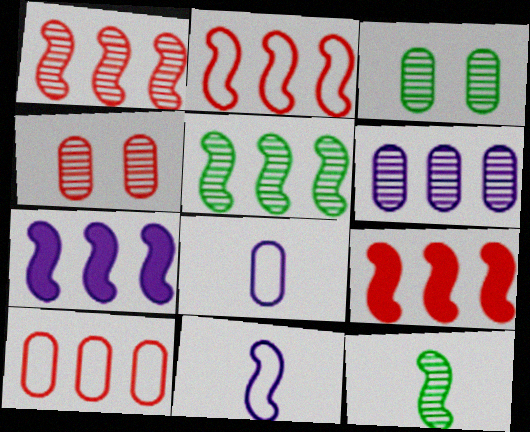[[1, 2, 9], 
[2, 5, 7]]